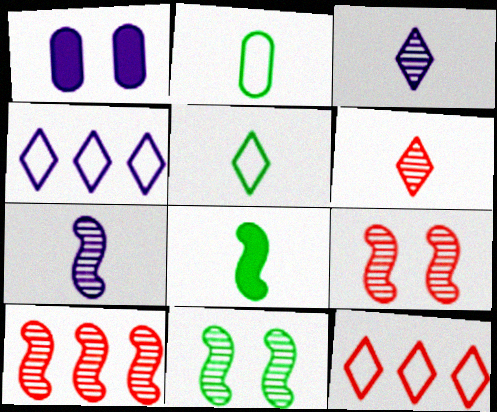[[1, 4, 7], 
[1, 5, 10], 
[7, 10, 11]]